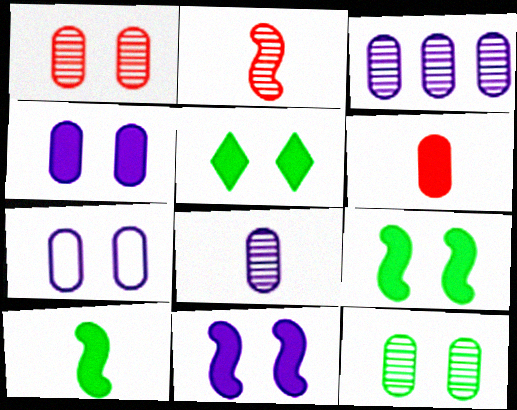[]